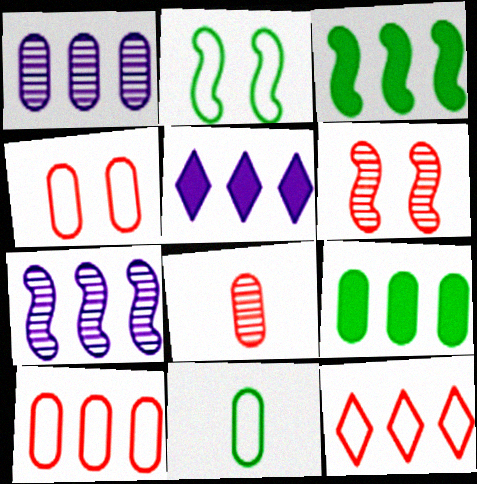[[1, 3, 12], 
[1, 9, 10], 
[2, 5, 8], 
[5, 6, 11], 
[7, 9, 12]]